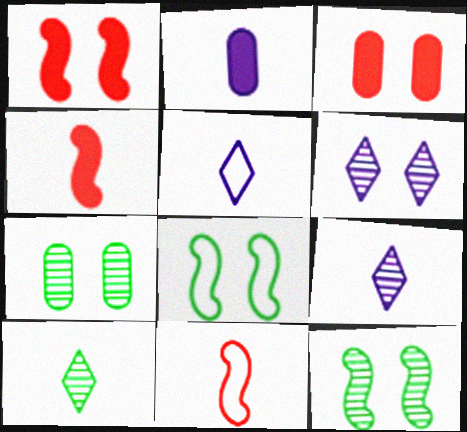[[2, 10, 11], 
[3, 6, 8]]